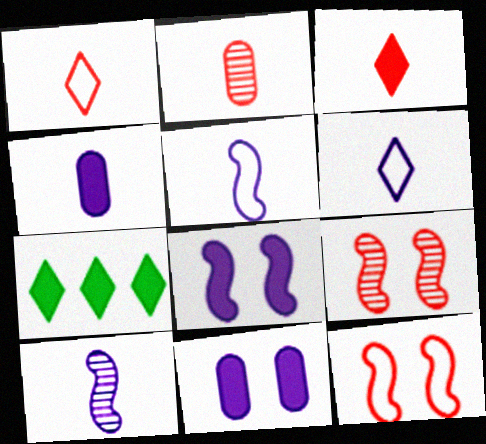[[4, 6, 10]]